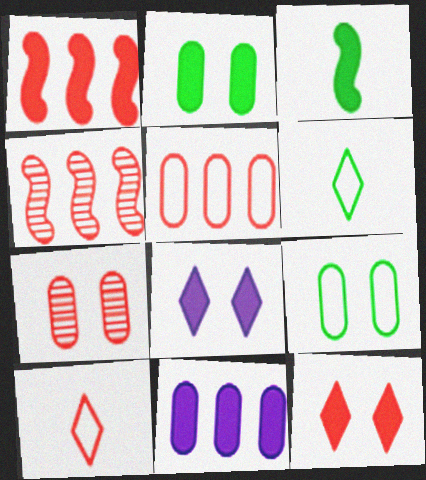[[1, 7, 10], 
[3, 11, 12]]